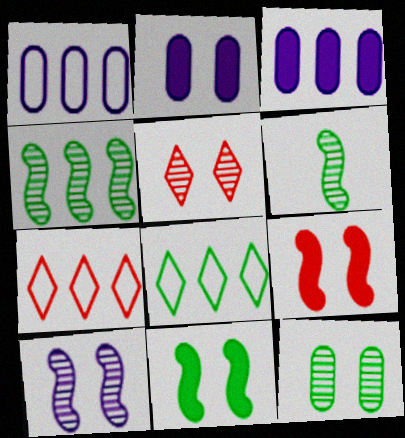[[2, 6, 7], 
[3, 4, 7], 
[5, 10, 12]]